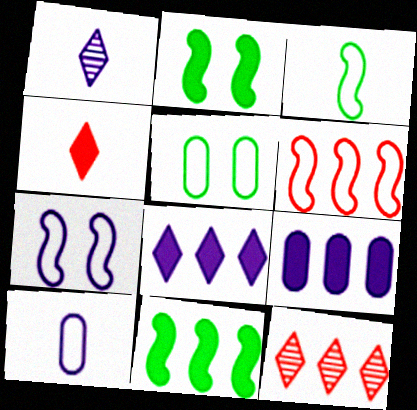[[1, 7, 9], 
[2, 4, 9], 
[2, 10, 12], 
[3, 6, 7]]